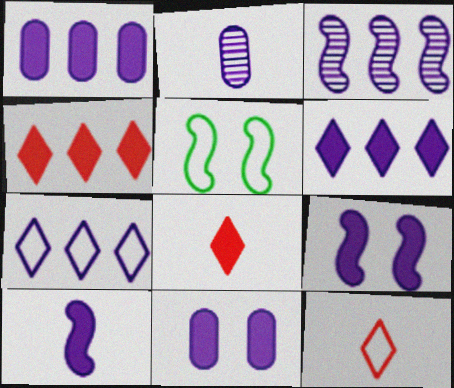[[1, 3, 7], 
[2, 4, 5], 
[2, 7, 9], 
[6, 10, 11]]